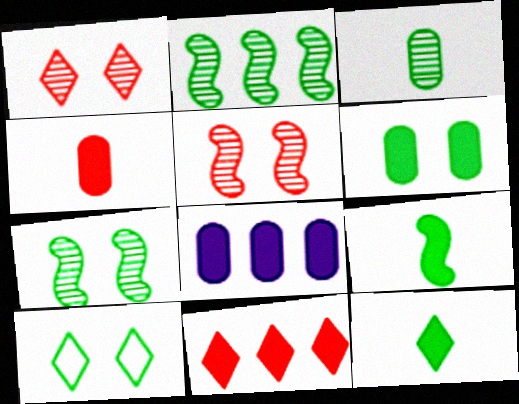[[4, 6, 8], 
[6, 7, 10]]